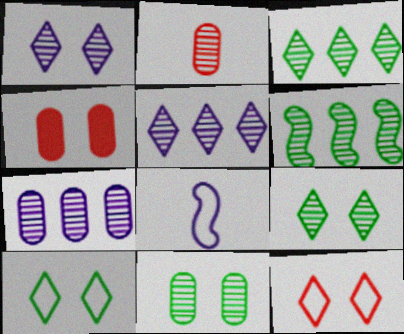[[1, 2, 6], 
[2, 7, 11], 
[3, 4, 8]]